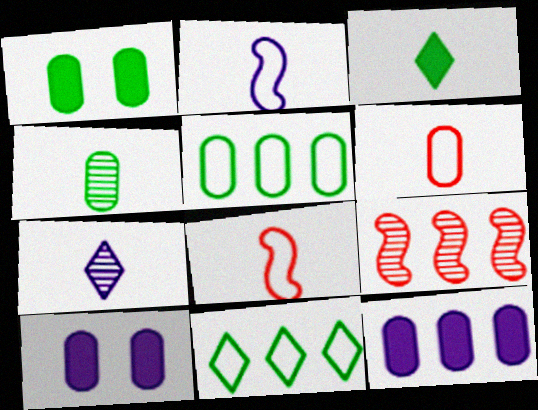[[1, 4, 5], 
[9, 11, 12]]